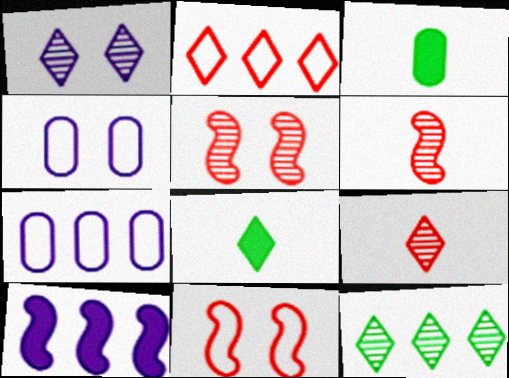[[1, 2, 8], 
[1, 9, 12], 
[5, 7, 8]]